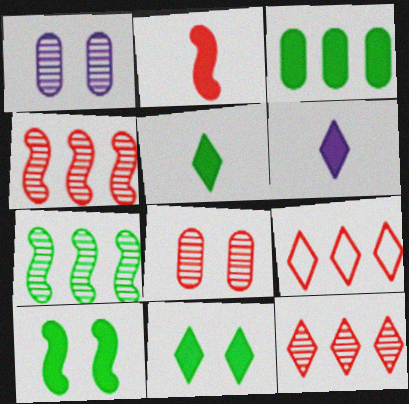[[2, 8, 9], 
[3, 5, 10]]